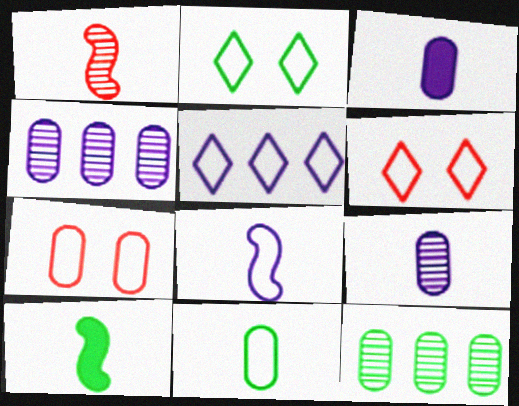[[1, 8, 10], 
[2, 10, 12], 
[3, 7, 12], 
[4, 6, 10]]